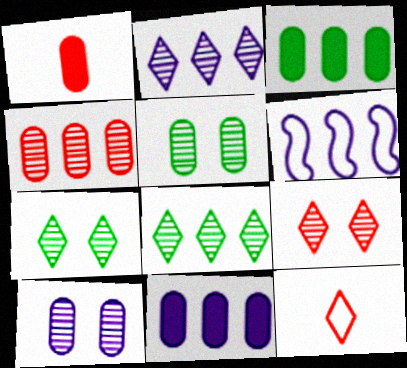[[1, 6, 7], 
[2, 6, 11]]